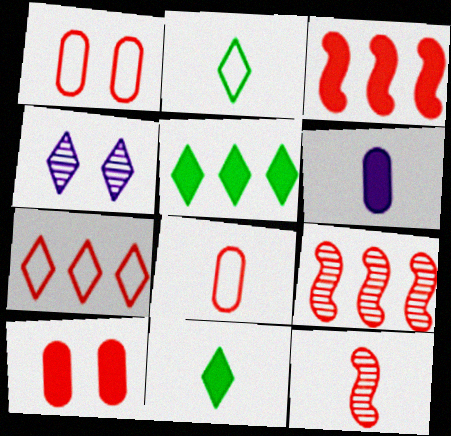[[2, 6, 12], 
[4, 7, 11], 
[7, 10, 12]]